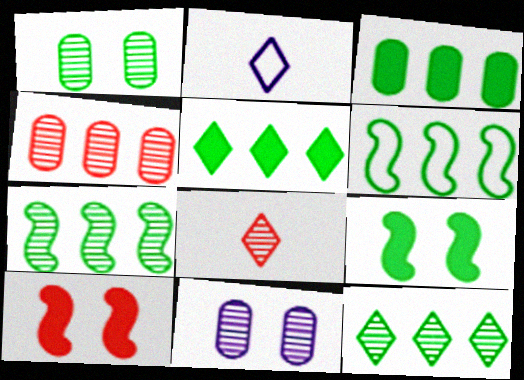[[2, 4, 9], 
[3, 6, 12], 
[7, 8, 11]]